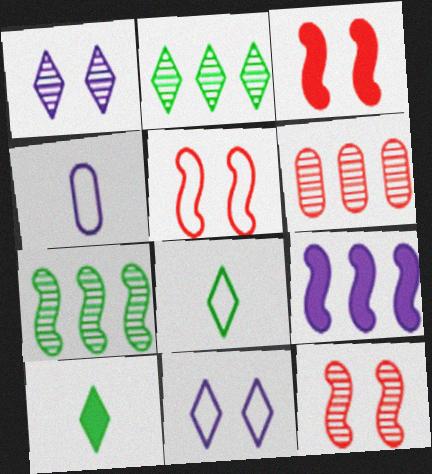[[1, 4, 9], 
[2, 3, 4], 
[3, 5, 12]]